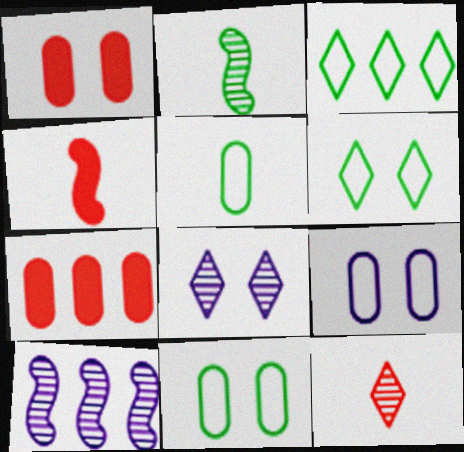[[3, 7, 10]]